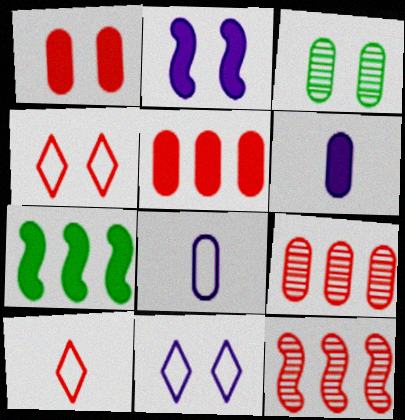[[1, 10, 12], 
[2, 3, 4], 
[3, 5, 8]]